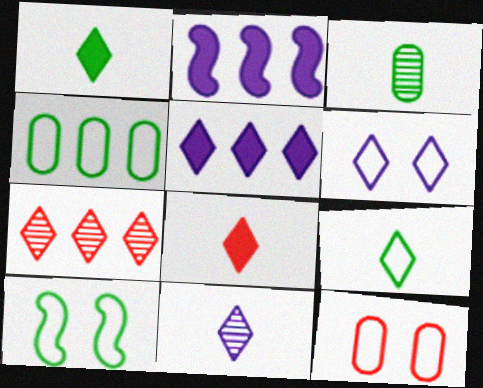[[1, 6, 7], 
[2, 4, 7], 
[4, 9, 10], 
[5, 6, 11], 
[6, 10, 12], 
[8, 9, 11]]